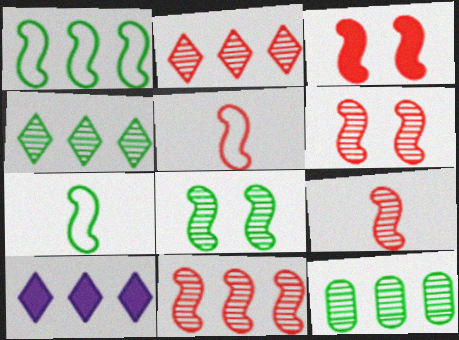[[3, 5, 11], 
[6, 9, 11]]